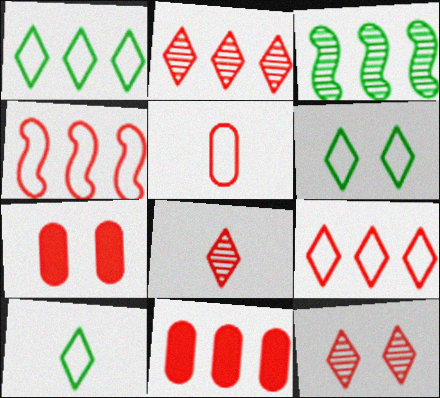[[1, 6, 10], 
[2, 4, 11], 
[2, 8, 12], 
[4, 7, 8]]